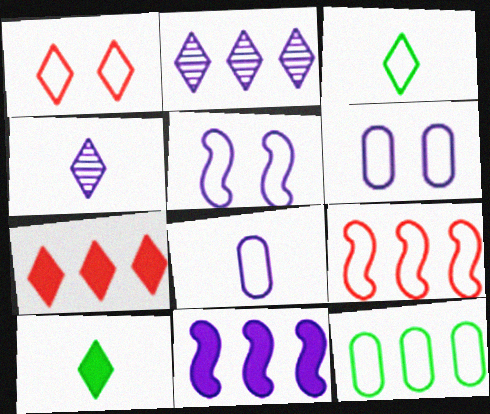[[1, 2, 10], 
[3, 6, 9], 
[4, 6, 11]]